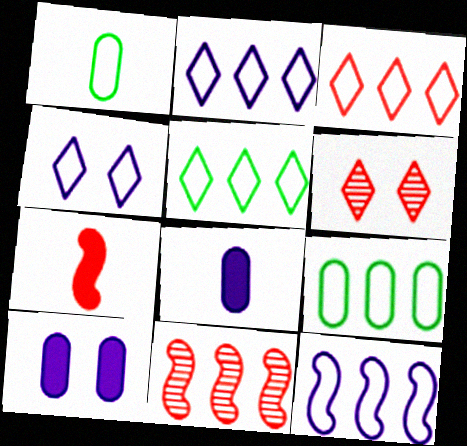[[2, 3, 5], 
[3, 9, 12]]